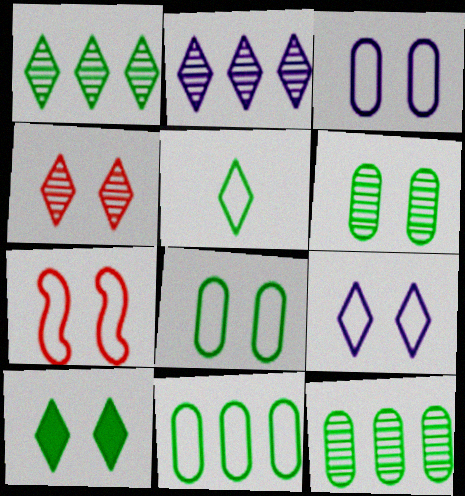[[1, 5, 10], 
[4, 9, 10], 
[7, 8, 9]]